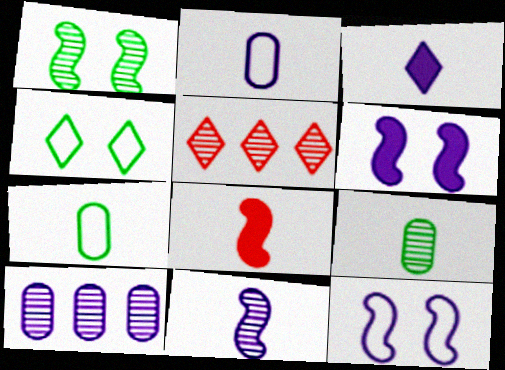[[2, 3, 11], 
[3, 4, 5], 
[3, 10, 12], 
[4, 8, 10], 
[5, 6, 7]]